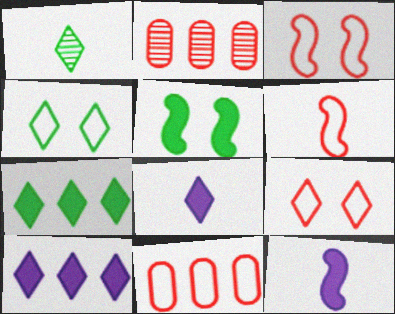[[1, 4, 7], 
[1, 9, 10], 
[2, 4, 12], 
[6, 9, 11]]